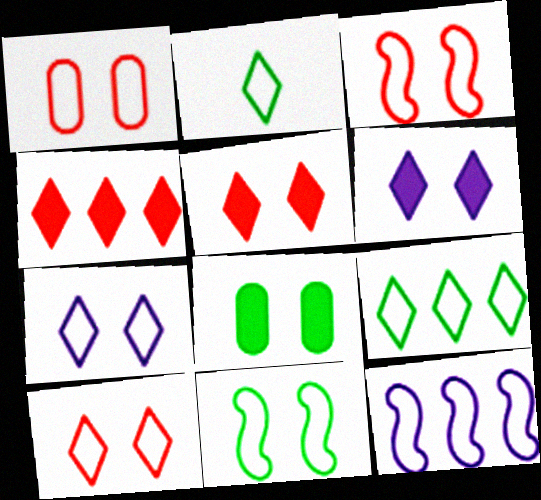[[1, 2, 12], 
[1, 3, 10], 
[1, 7, 11]]